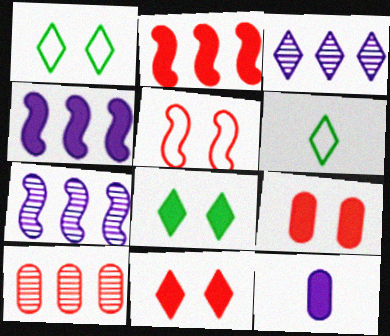[[2, 8, 12], 
[3, 6, 11], 
[6, 7, 9]]